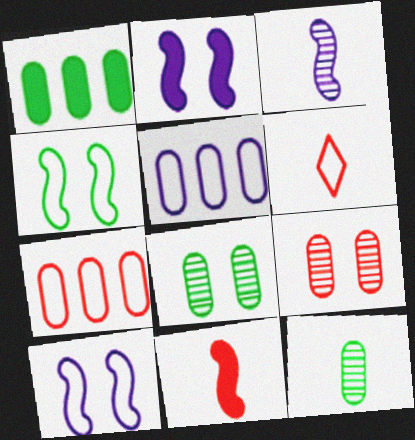[[4, 5, 6]]